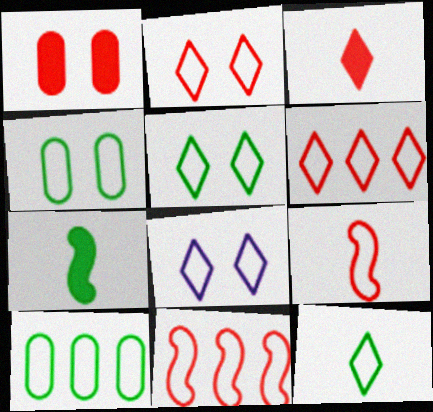[[2, 5, 8], 
[6, 8, 12], 
[8, 9, 10]]